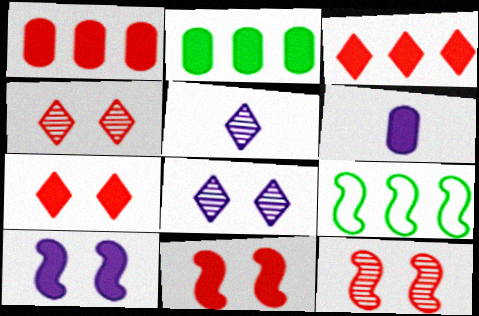[[4, 6, 9]]